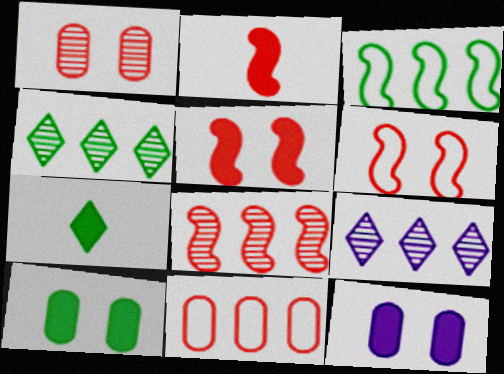[[2, 6, 8]]